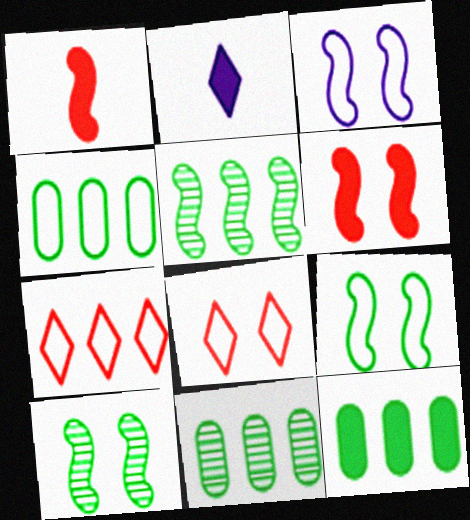[[1, 3, 5], 
[2, 6, 12], 
[3, 6, 10], 
[4, 11, 12]]